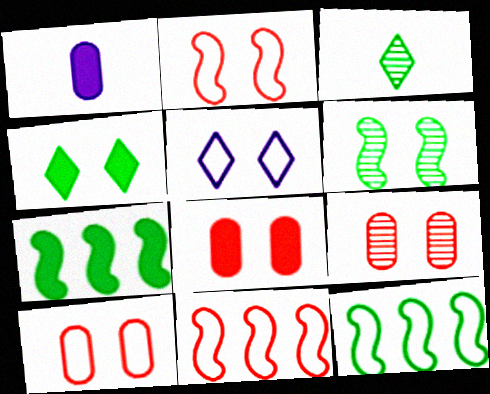[[5, 6, 8], 
[8, 9, 10]]